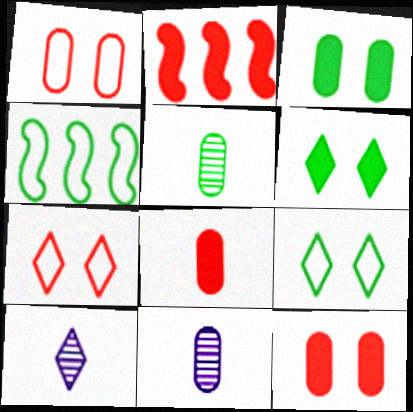[[2, 9, 11], 
[4, 5, 6], 
[4, 10, 12]]